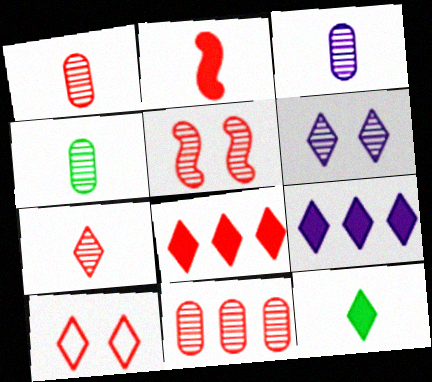[[1, 3, 4], 
[2, 10, 11], 
[5, 7, 11], 
[7, 8, 10]]